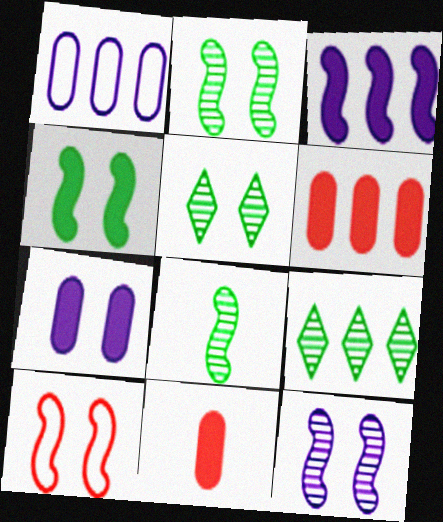[[3, 8, 10], 
[4, 10, 12], 
[5, 7, 10]]